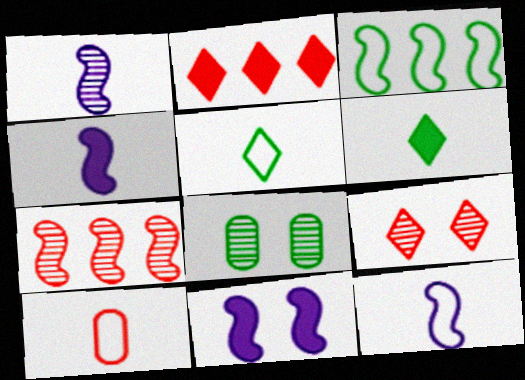[[1, 4, 12], 
[1, 6, 10], 
[2, 8, 12], 
[3, 6, 8], 
[5, 10, 12]]